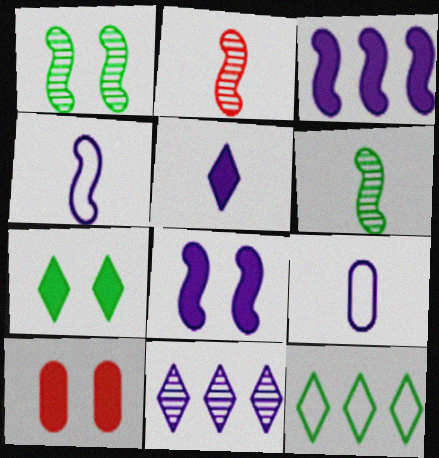[[7, 8, 10], 
[8, 9, 11]]